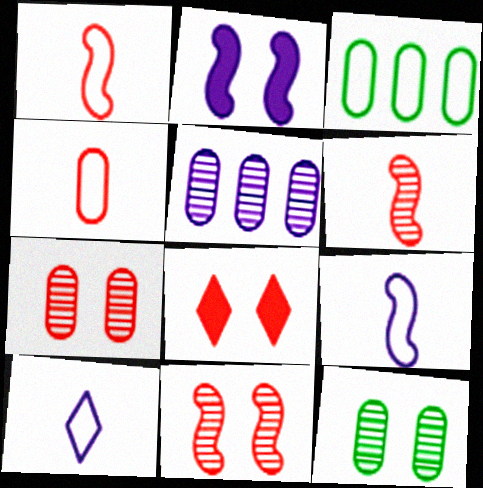[[2, 5, 10]]